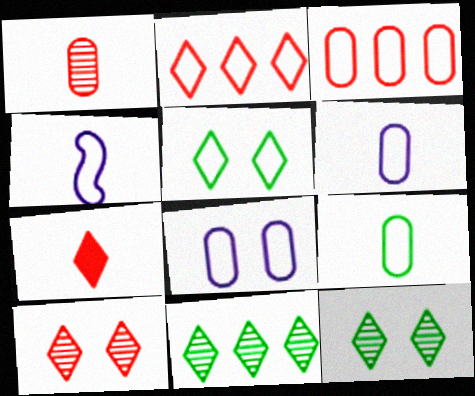[[2, 7, 10], 
[3, 4, 5], 
[3, 8, 9]]